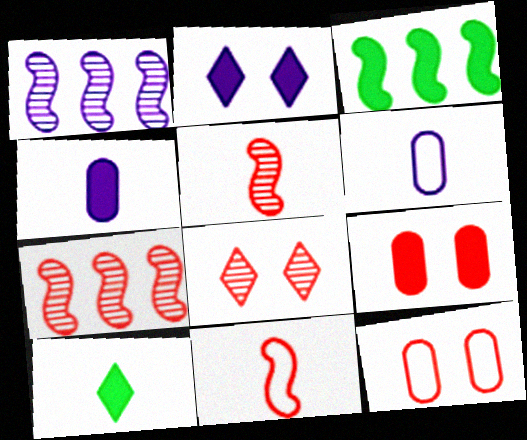[[1, 2, 6], 
[1, 10, 12], 
[3, 6, 8], 
[5, 6, 10]]